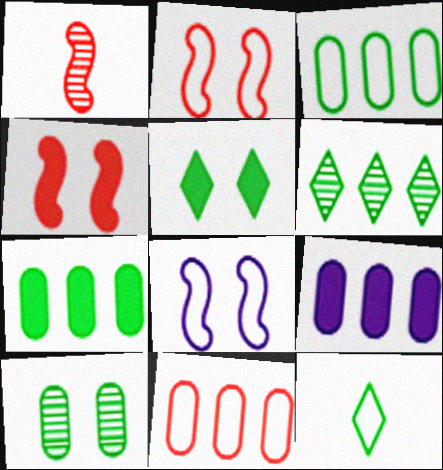[[5, 6, 12], 
[8, 11, 12]]